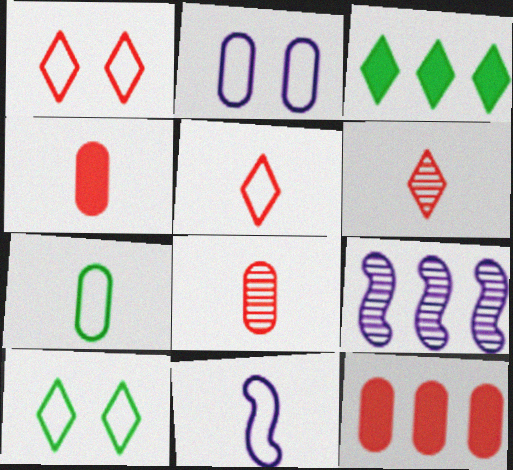[[4, 9, 10], 
[5, 7, 11]]